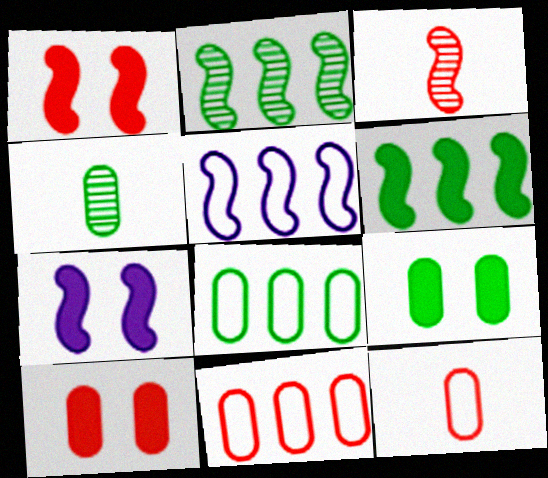[[4, 8, 9]]